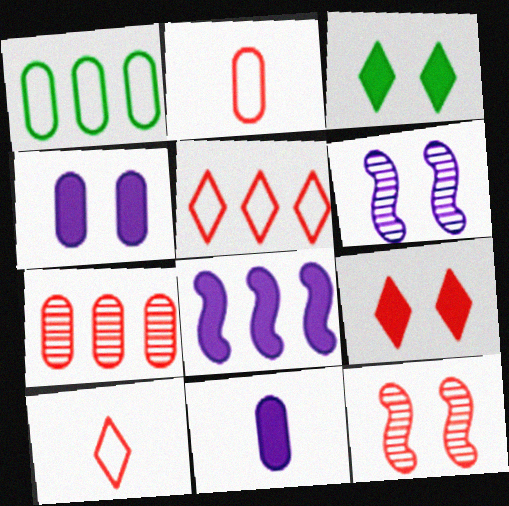[]